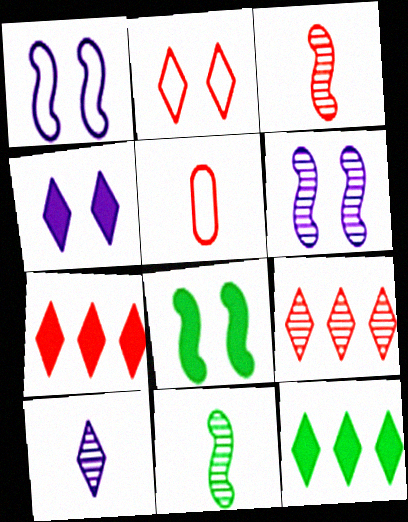[[2, 10, 12], 
[5, 6, 12]]